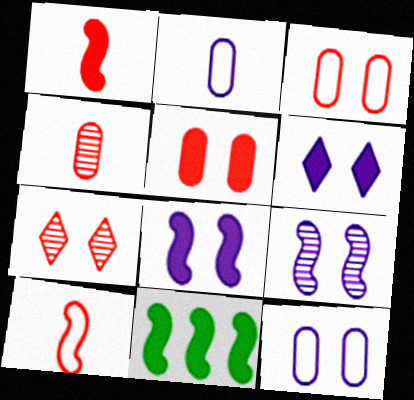[[1, 8, 11], 
[2, 7, 11], 
[6, 9, 12], 
[9, 10, 11]]